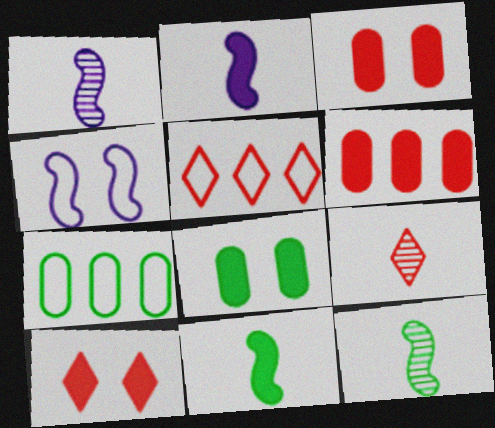[[1, 5, 8], 
[1, 7, 10], 
[5, 9, 10]]